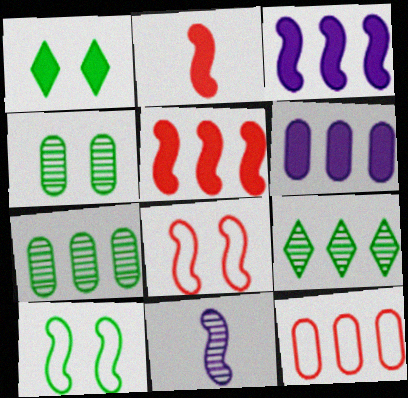[[1, 2, 6], 
[1, 4, 10], 
[1, 11, 12], 
[3, 9, 12], 
[5, 10, 11], 
[6, 7, 12]]